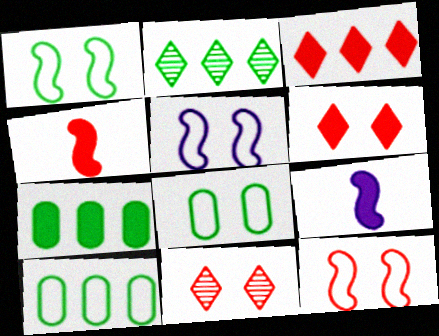[[1, 5, 12], 
[6, 7, 9], 
[9, 10, 11]]